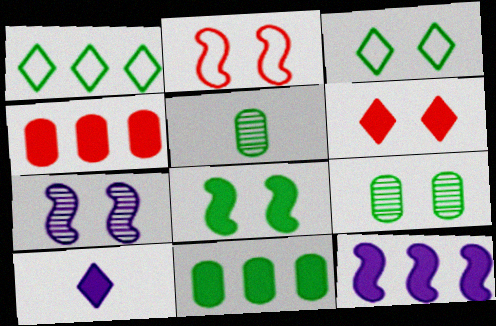[[1, 5, 8], 
[2, 7, 8], 
[3, 8, 9], 
[4, 8, 10]]